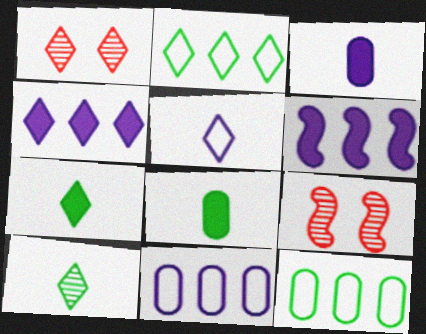[[2, 3, 9], 
[7, 9, 11]]